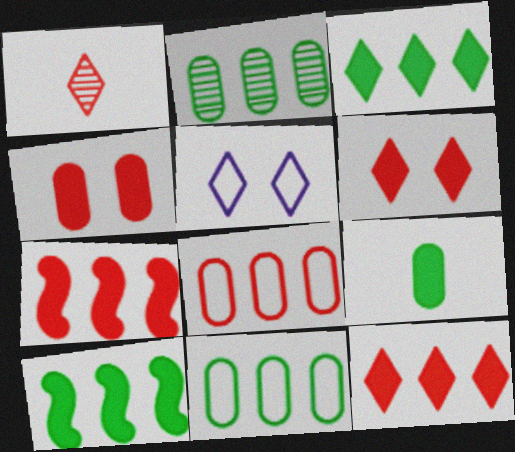[[1, 3, 5]]